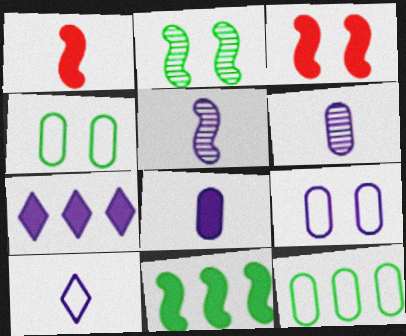[[5, 7, 9], 
[5, 8, 10]]